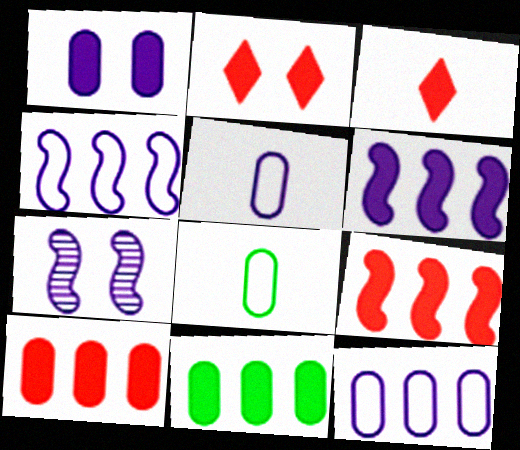[]